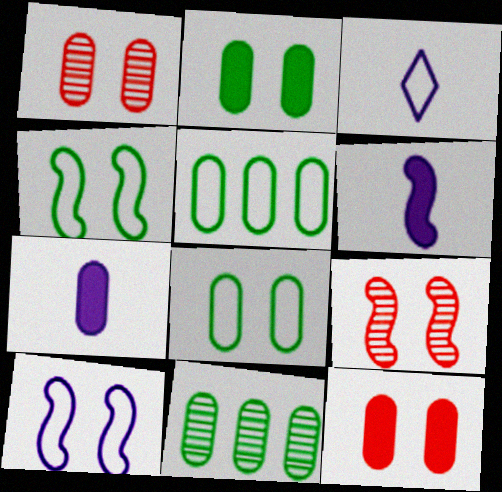[[1, 5, 7]]